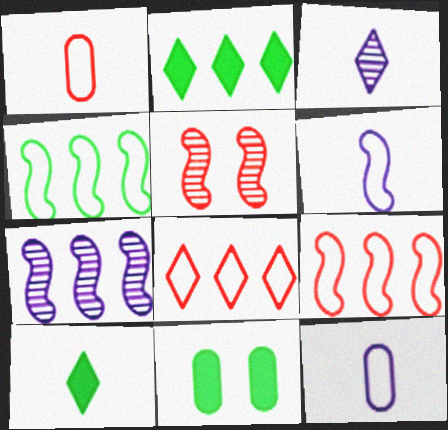[[2, 5, 12], 
[3, 9, 11]]